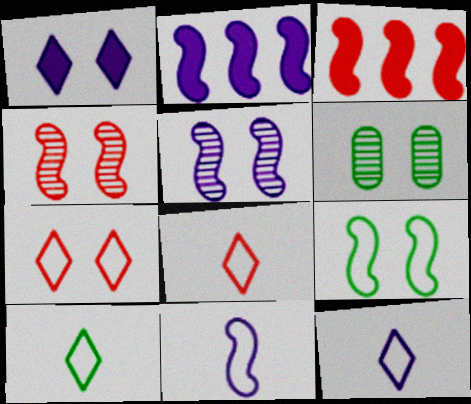[[2, 5, 11], 
[2, 6, 8], 
[3, 6, 12], 
[8, 10, 12]]